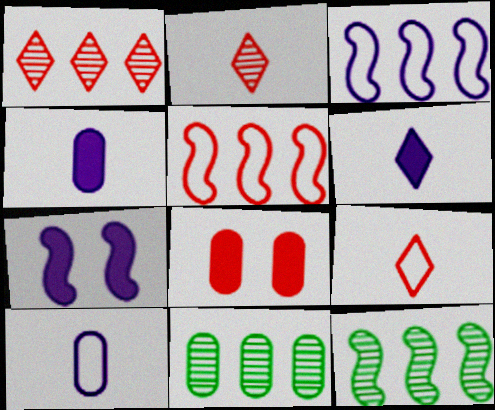[[2, 5, 8], 
[7, 9, 11], 
[8, 10, 11]]